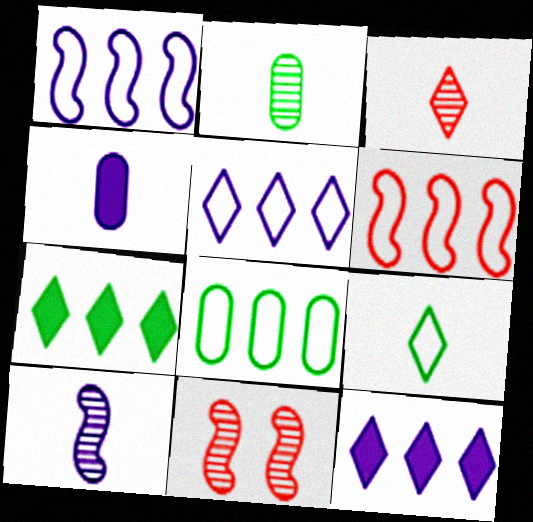[[2, 3, 10], 
[5, 6, 8]]